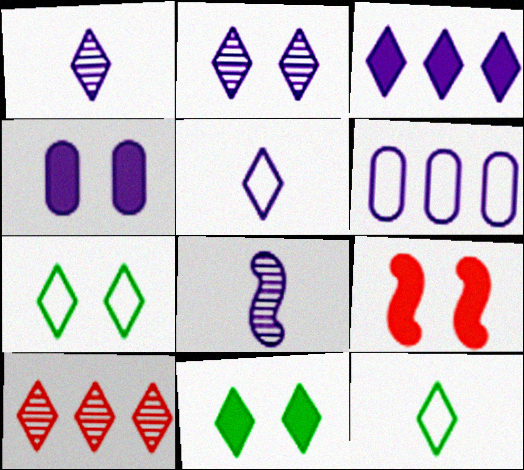[[2, 3, 5], 
[4, 9, 11], 
[5, 10, 11]]